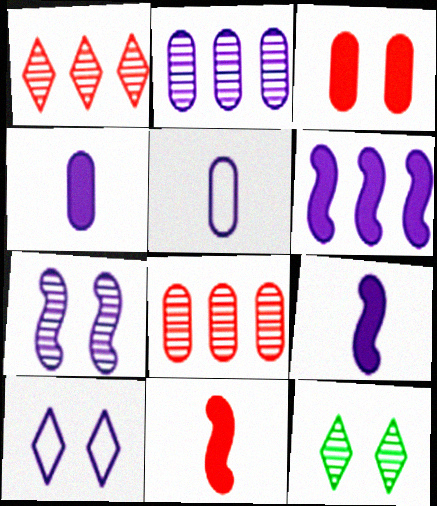[[2, 9, 10]]